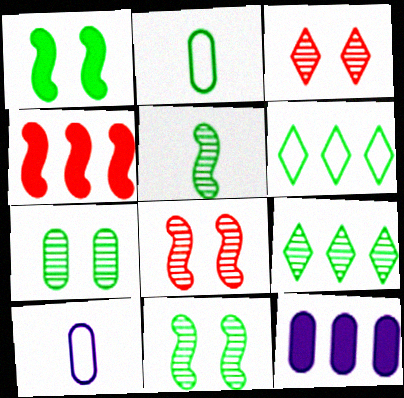[[1, 2, 9], 
[5, 7, 9]]